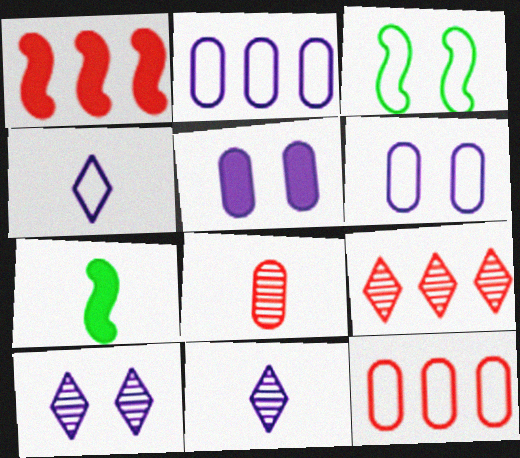[[1, 9, 12], 
[3, 4, 12], 
[4, 7, 8], 
[6, 7, 9], 
[7, 10, 12]]